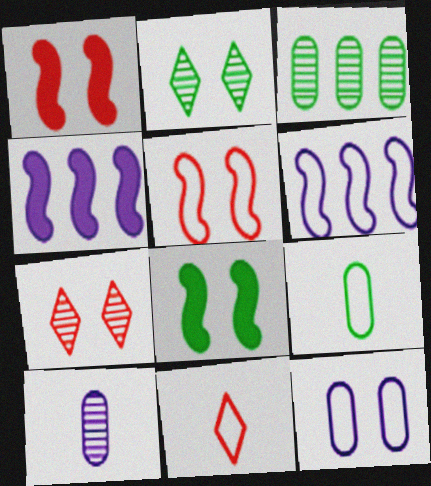[[1, 2, 12], 
[4, 7, 9], 
[7, 8, 12]]